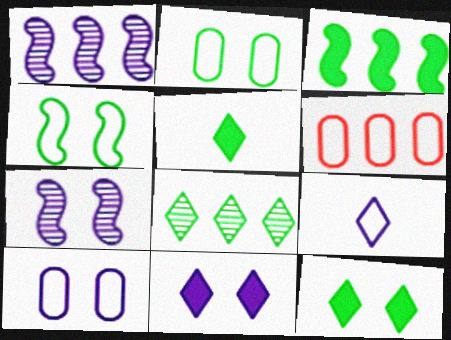[[4, 6, 9], 
[5, 6, 7], 
[7, 10, 11]]